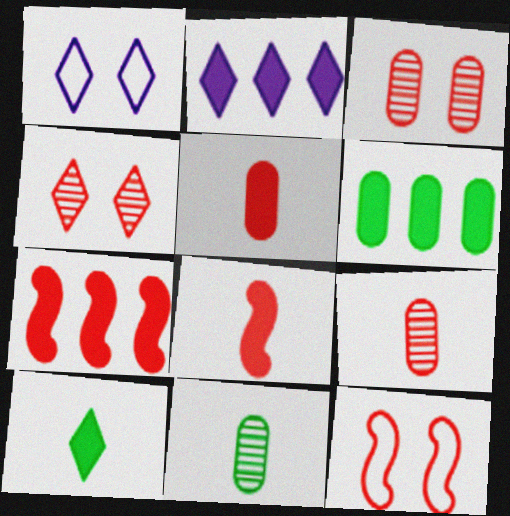[[1, 7, 11], 
[2, 6, 7], 
[2, 11, 12]]